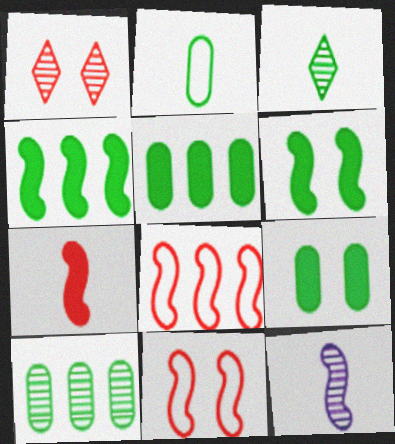[[1, 10, 12], 
[2, 9, 10], 
[4, 11, 12], 
[6, 8, 12]]